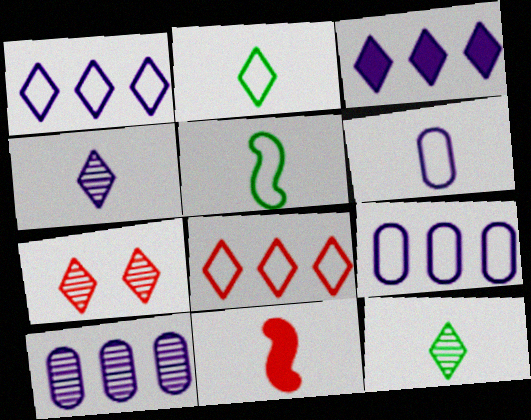[[2, 3, 7], 
[6, 11, 12]]